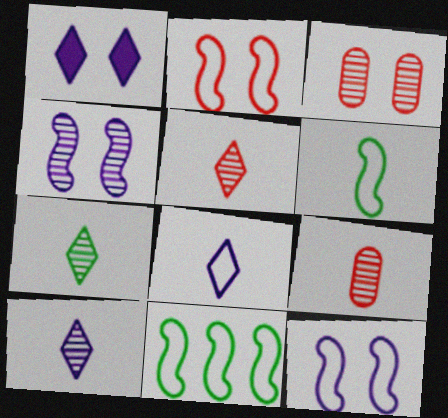[[1, 9, 11], 
[5, 7, 10]]